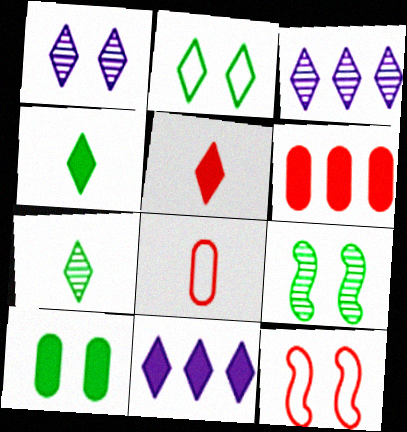[[1, 10, 12], 
[2, 3, 5], 
[2, 9, 10], 
[8, 9, 11]]